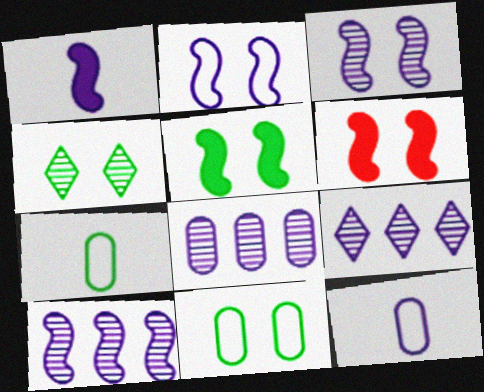[[1, 2, 10], 
[4, 5, 11], 
[6, 7, 9], 
[8, 9, 10]]